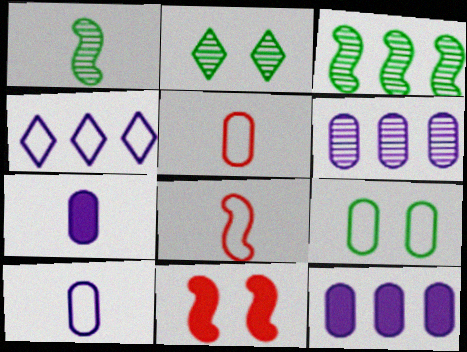[[2, 8, 12], 
[4, 8, 9]]